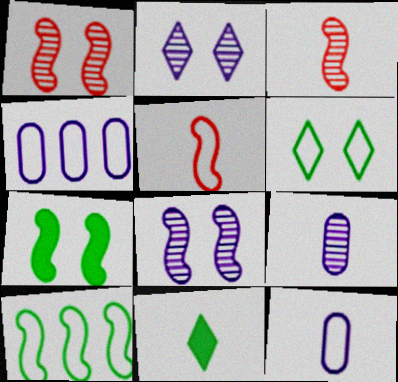[[1, 4, 11], 
[3, 11, 12], 
[4, 5, 6], 
[5, 9, 11]]